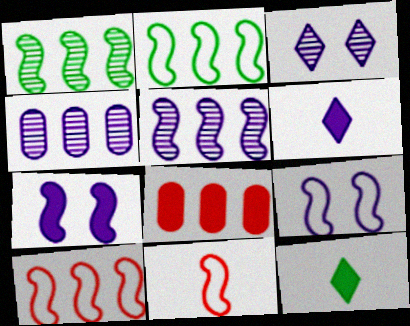[[1, 7, 11], 
[2, 9, 11], 
[4, 6, 9], 
[7, 8, 12]]